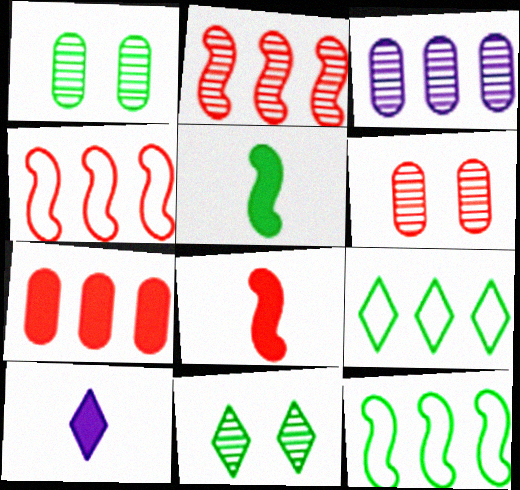[[1, 4, 10], 
[1, 5, 9], 
[6, 10, 12]]